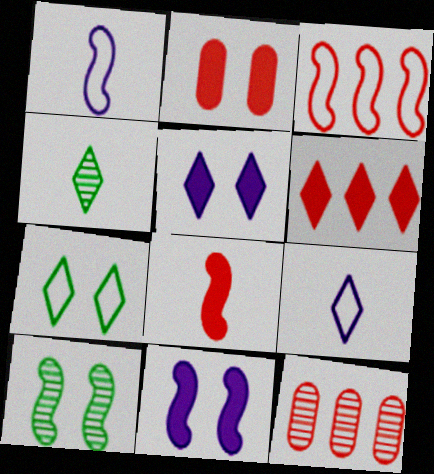[[2, 6, 8], 
[3, 6, 12]]